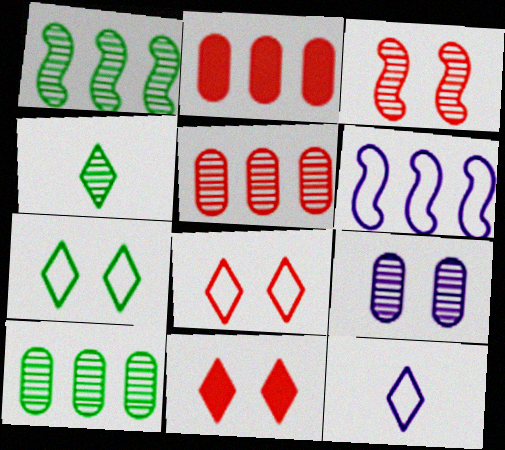[]